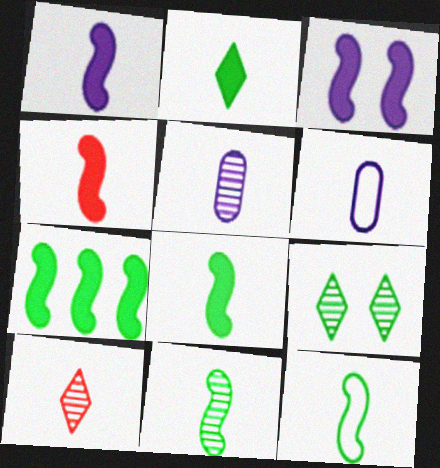[[1, 4, 8], 
[3, 4, 7], 
[5, 10, 11], 
[6, 8, 10], 
[8, 11, 12]]